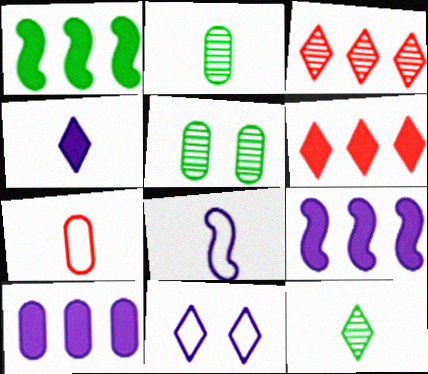[[1, 6, 10], 
[5, 6, 8], 
[5, 7, 10], 
[6, 11, 12]]